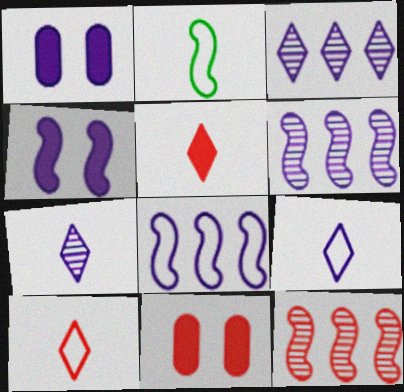[[1, 6, 9], 
[1, 7, 8], 
[2, 3, 11], 
[2, 4, 12], 
[10, 11, 12]]